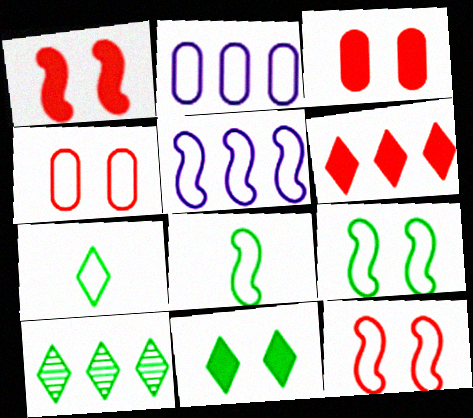[[2, 7, 12], 
[4, 5, 7], 
[5, 8, 12], 
[7, 10, 11]]